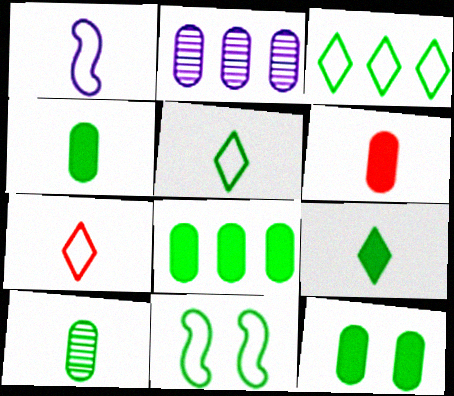[[4, 8, 12]]